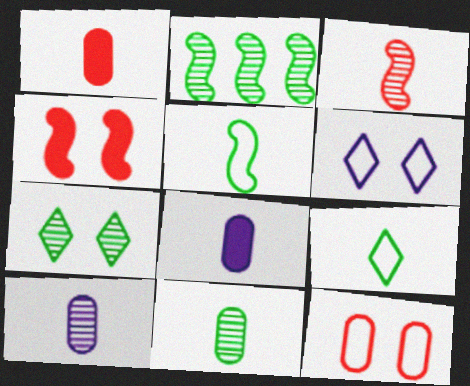[[1, 2, 6], 
[2, 7, 11], 
[3, 8, 9]]